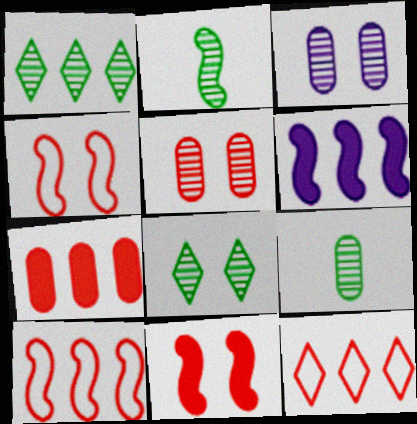[[2, 4, 6]]